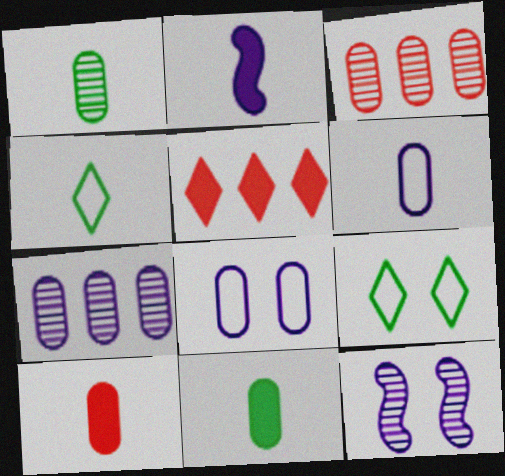[[1, 6, 10], 
[2, 3, 9], 
[3, 8, 11]]